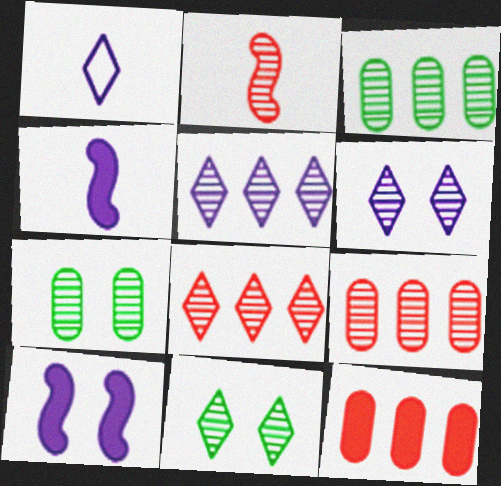[[2, 3, 6], 
[2, 5, 7]]